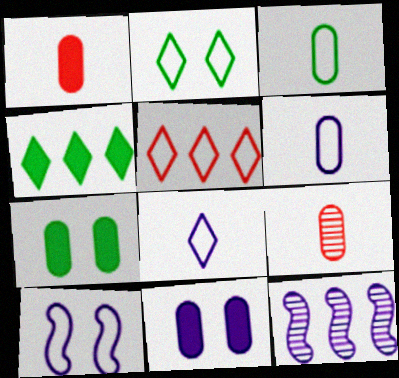[[1, 2, 12], 
[2, 5, 8], 
[3, 5, 10], 
[4, 9, 10], 
[8, 11, 12]]